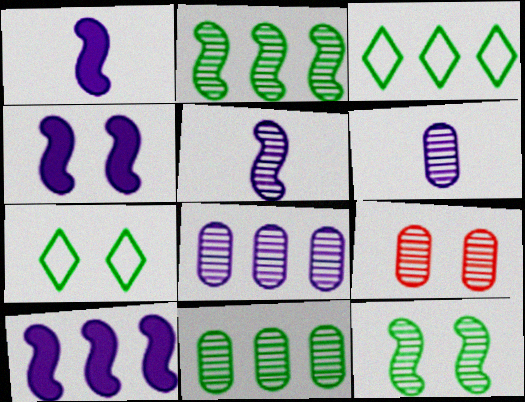[[1, 3, 9], 
[1, 4, 10], 
[4, 7, 9], 
[6, 9, 11]]